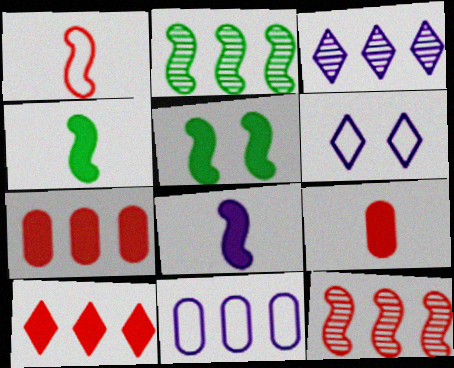[[2, 6, 9], 
[2, 10, 11]]